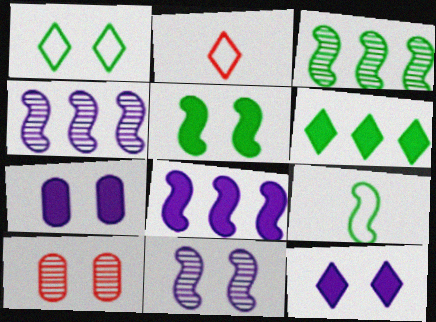[[2, 3, 7], 
[3, 5, 9]]